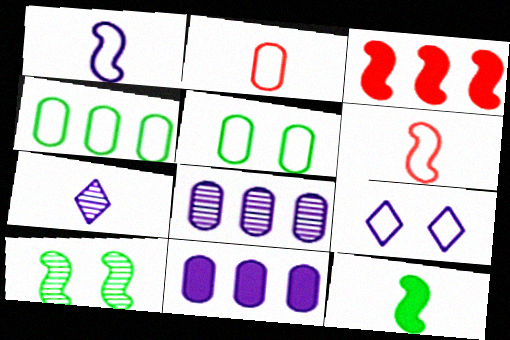[[1, 3, 10], 
[2, 7, 12], 
[3, 5, 7], 
[4, 6, 9]]